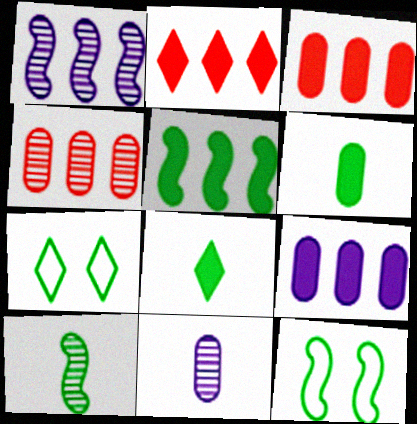[[2, 5, 9], 
[2, 11, 12], 
[5, 10, 12]]